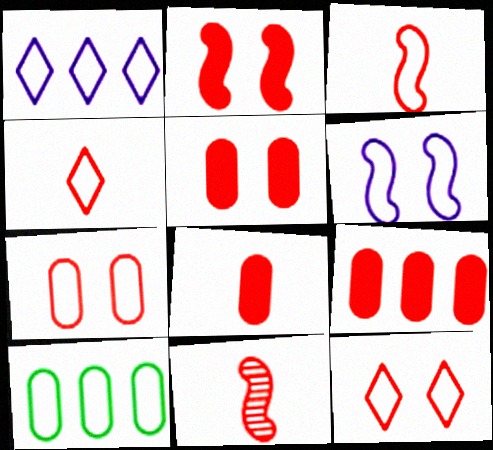[[4, 6, 10], 
[4, 8, 11], 
[5, 8, 9], 
[9, 11, 12]]